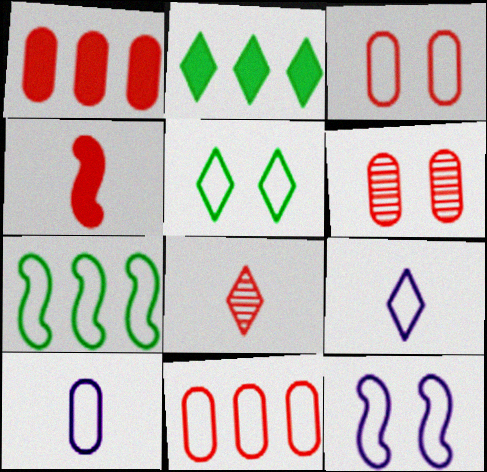[[3, 5, 12], 
[3, 7, 9]]